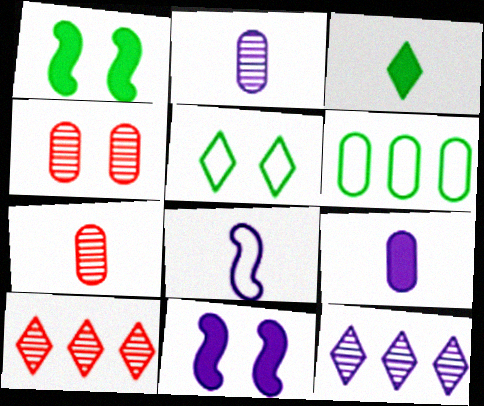[[3, 7, 8], 
[4, 5, 11], 
[4, 6, 9]]